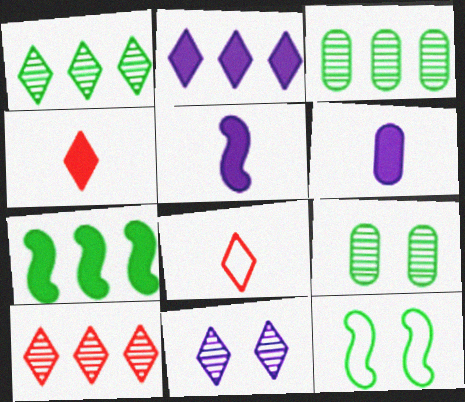[[6, 10, 12]]